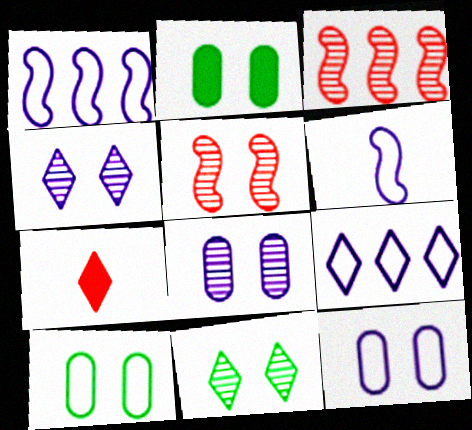[[5, 8, 11], 
[6, 9, 12], 
[7, 9, 11]]